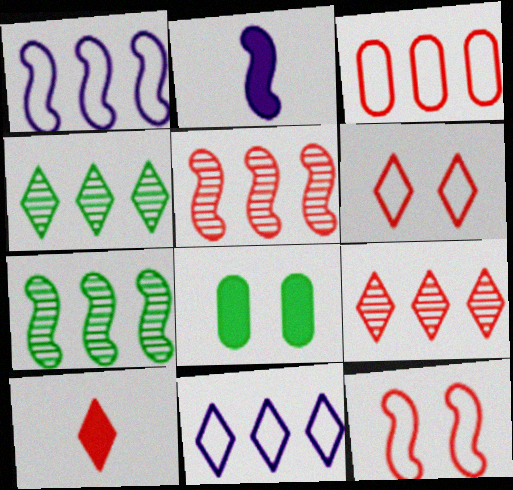[[2, 7, 12], 
[6, 9, 10]]